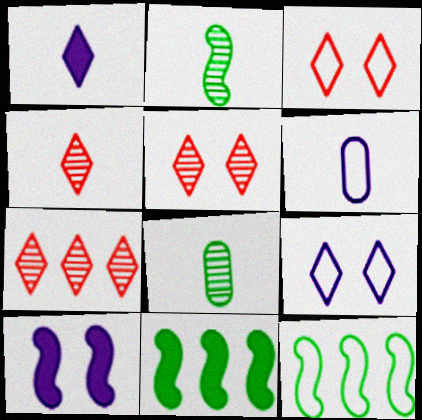[[3, 6, 12], 
[4, 5, 7], 
[5, 6, 11]]